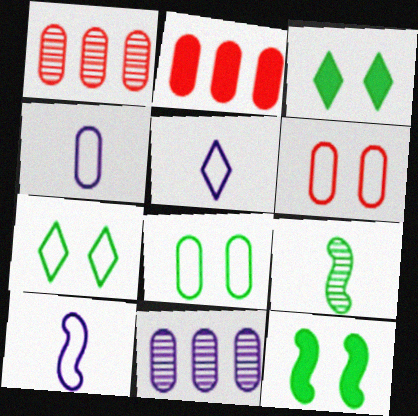[[1, 3, 10], 
[1, 5, 12], 
[4, 5, 10]]